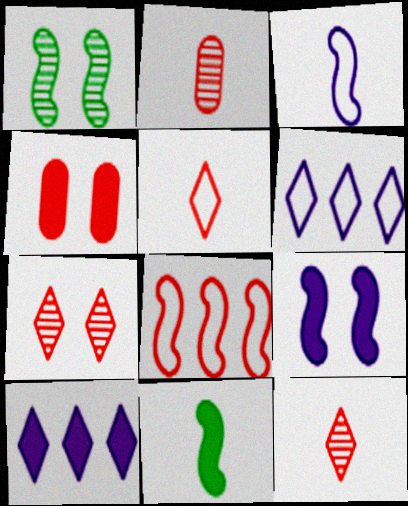[[4, 8, 12], 
[4, 10, 11]]